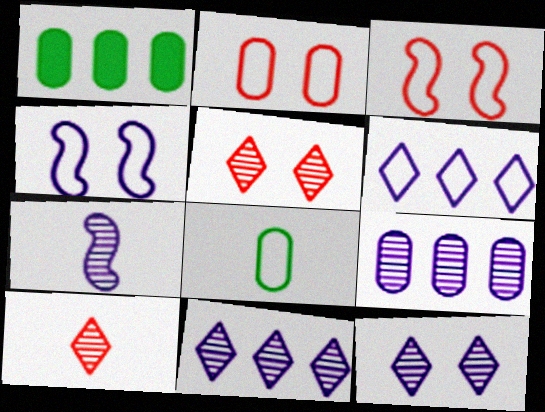[[1, 4, 10], 
[3, 6, 8], 
[7, 9, 12]]